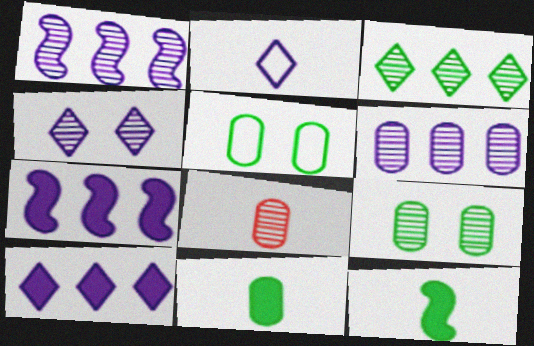[[2, 4, 10], 
[2, 8, 12], 
[3, 5, 12], 
[6, 8, 9]]